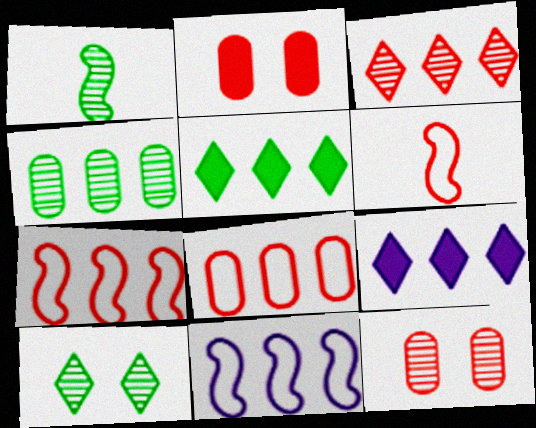[[1, 4, 10], 
[2, 3, 6], 
[4, 7, 9]]